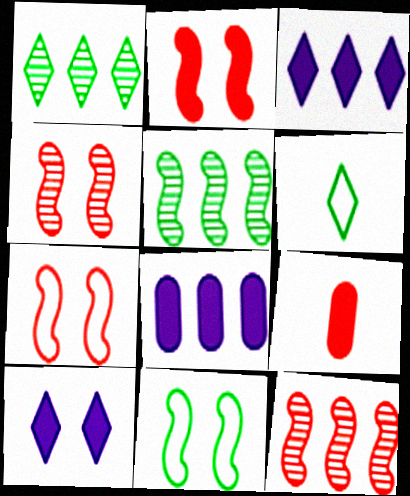[[2, 4, 7], 
[4, 6, 8]]